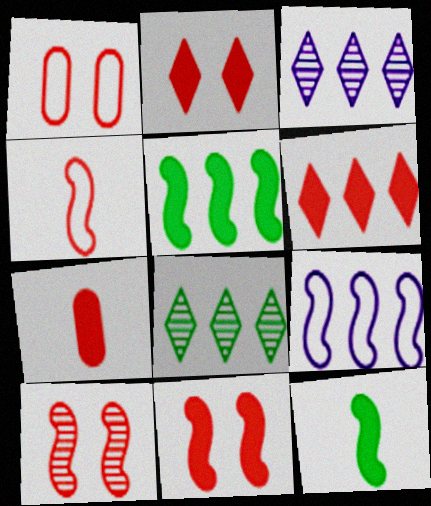[[1, 2, 10], 
[1, 3, 12], 
[6, 7, 11], 
[9, 10, 12]]